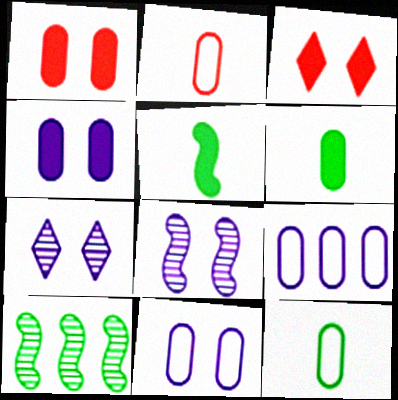[]